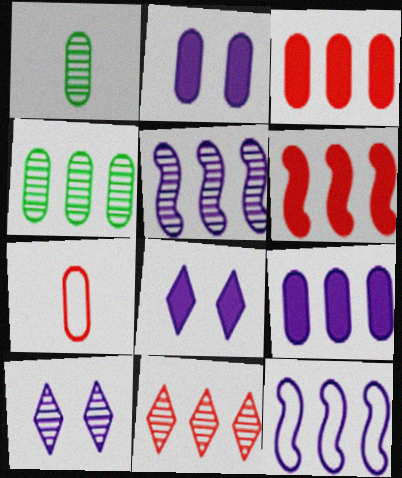[[2, 4, 7], 
[4, 5, 11]]